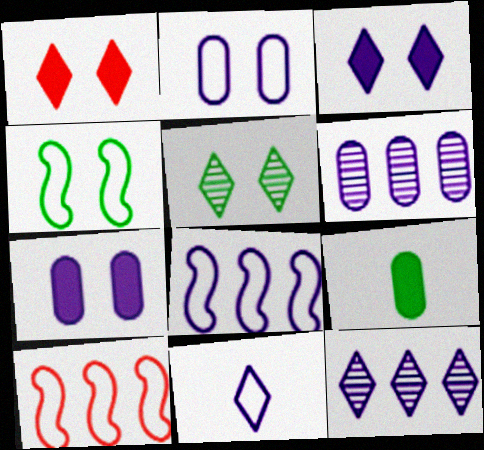[[2, 8, 11], 
[3, 11, 12]]